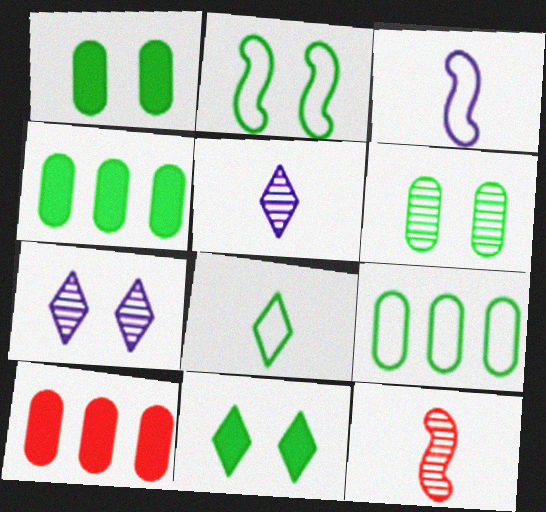[[2, 5, 10], 
[2, 6, 11], 
[2, 8, 9]]